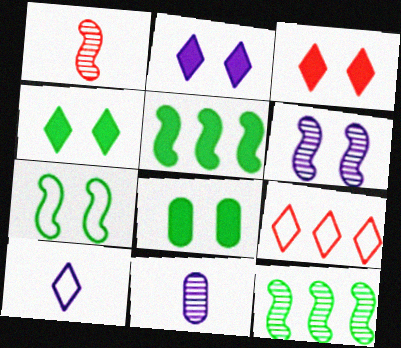[[1, 6, 12], 
[2, 3, 4]]